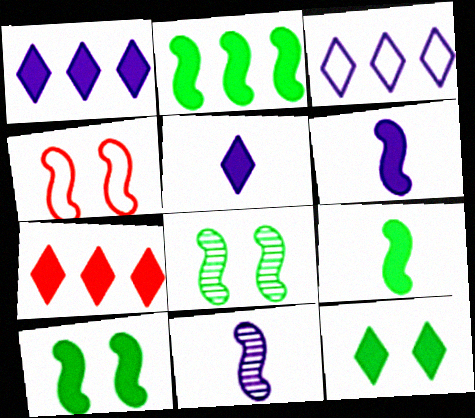[[2, 4, 11], 
[2, 9, 10], 
[5, 7, 12]]